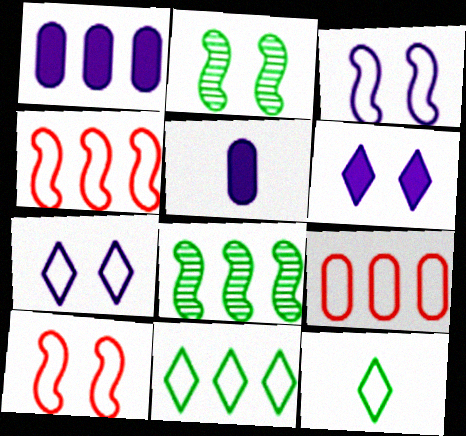[[3, 9, 12]]